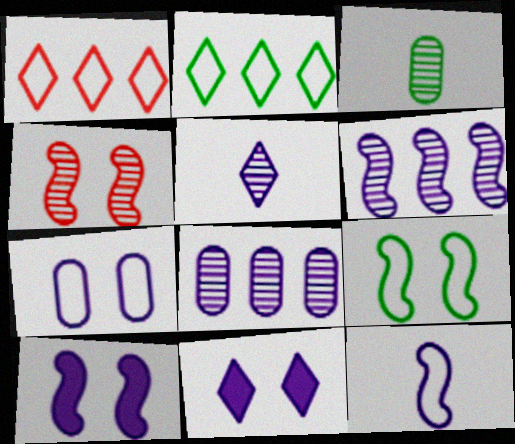[[1, 3, 10], 
[4, 9, 10], 
[6, 10, 12], 
[8, 11, 12]]